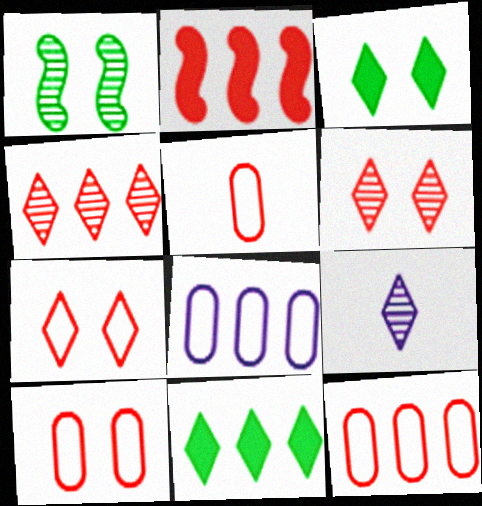[[2, 4, 12], 
[2, 5, 6], 
[5, 10, 12], 
[7, 9, 11]]